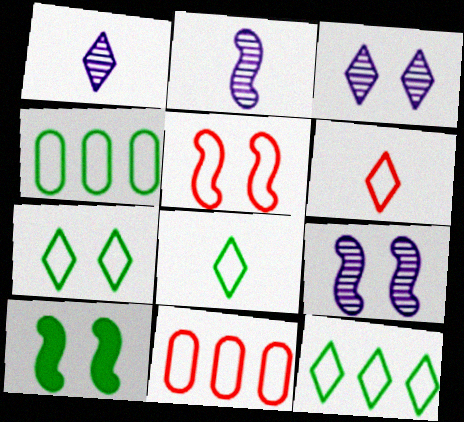[[1, 10, 11], 
[5, 6, 11], 
[5, 9, 10], 
[7, 8, 12]]